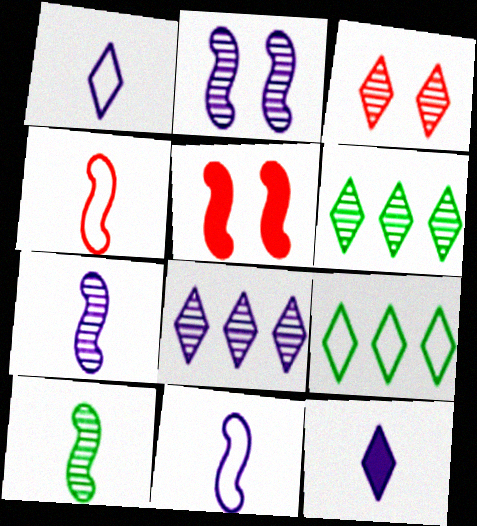[[3, 9, 12]]